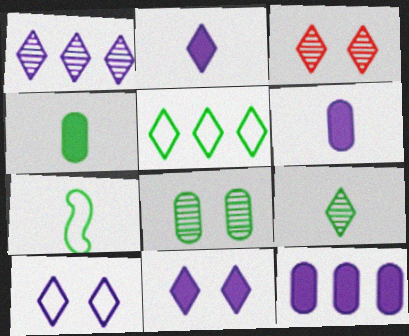[[1, 2, 10], 
[1, 3, 9], 
[2, 3, 5], 
[3, 7, 12], 
[4, 7, 9]]